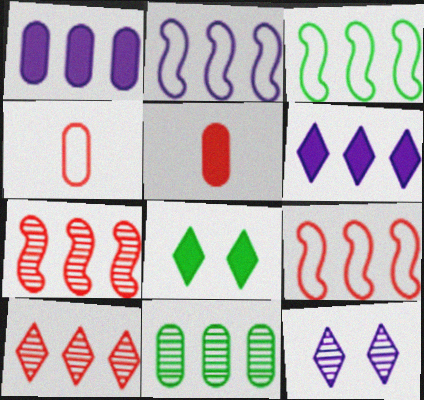[[1, 3, 10], 
[2, 3, 9], 
[3, 5, 12], 
[6, 9, 11]]